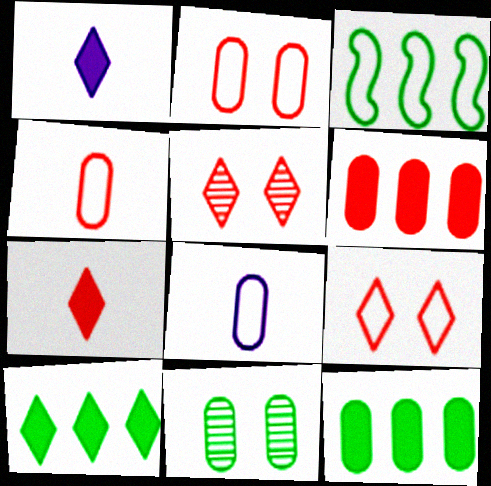[[3, 8, 9], 
[6, 8, 11]]